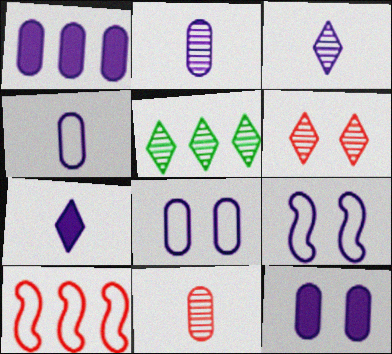[[1, 2, 8], 
[1, 3, 9], 
[1, 5, 10], 
[3, 5, 6]]